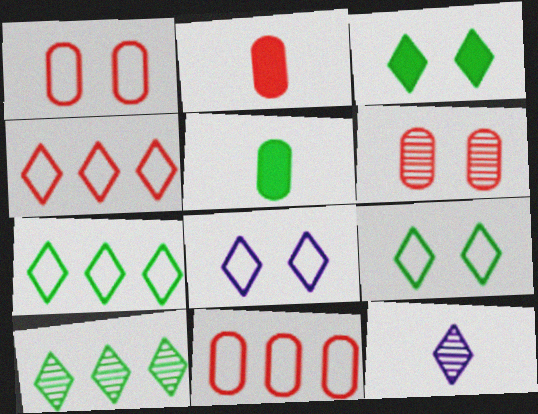[[2, 6, 11], 
[3, 4, 12]]